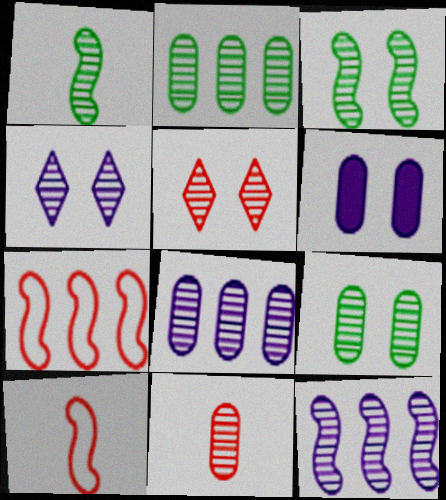[[1, 5, 8], 
[8, 9, 11]]